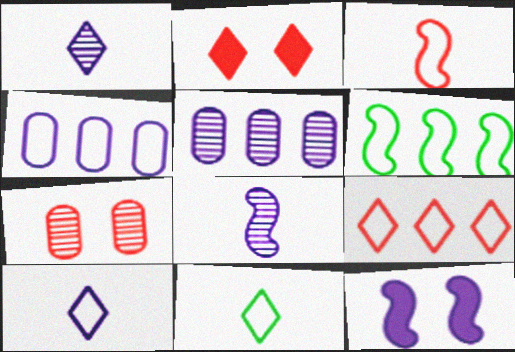[[1, 4, 12], 
[4, 6, 9], 
[5, 10, 12]]